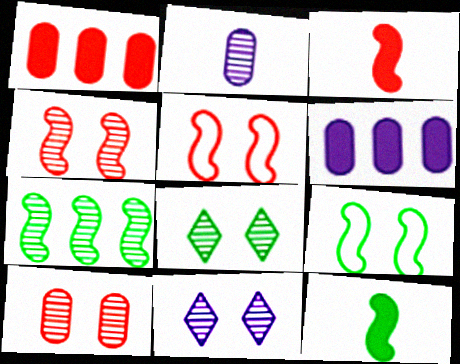[[7, 9, 12]]